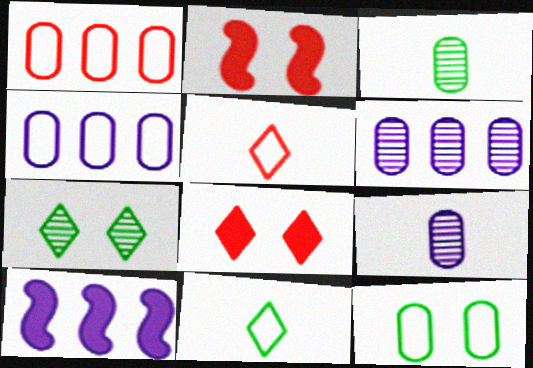[[2, 6, 11]]